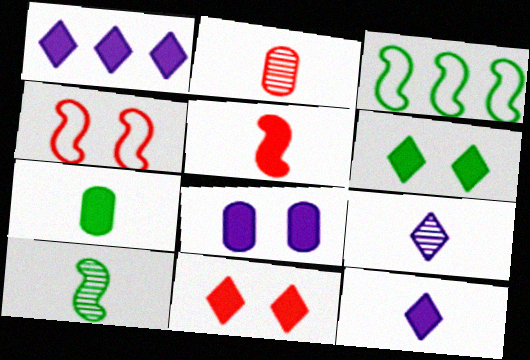[[2, 9, 10], 
[5, 7, 12]]